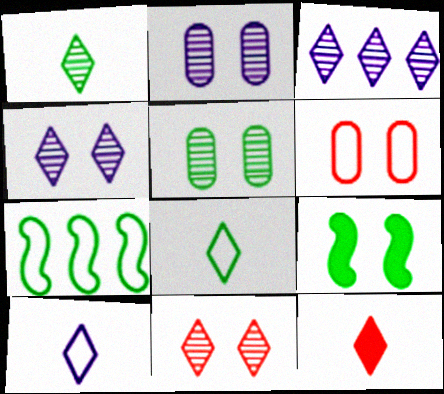[[1, 3, 11], 
[1, 10, 12], 
[2, 7, 12], 
[4, 6, 9], 
[6, 7, 10]]